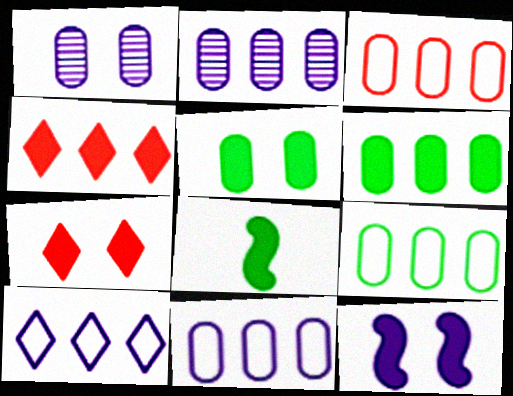[[2, 3, 6], 
[3, 9, 11], 
[5, 7, 12]]